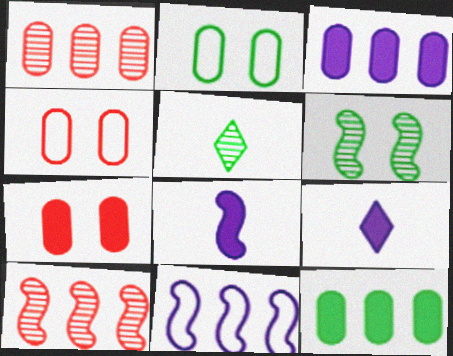[[2, 9, 10], 
[5, 7, 11]]